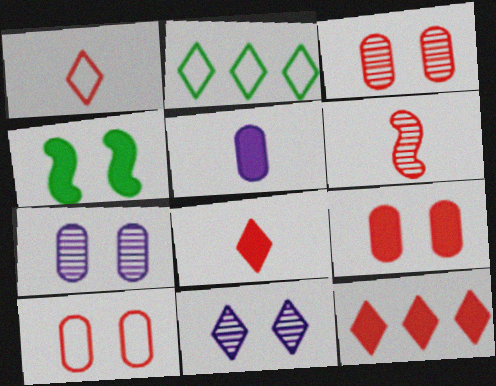[[2, 8, 11], 
[3, 9, 10], 
[4, 5, 12], 
[4, 10, 11], 
[6, 10, 12]]